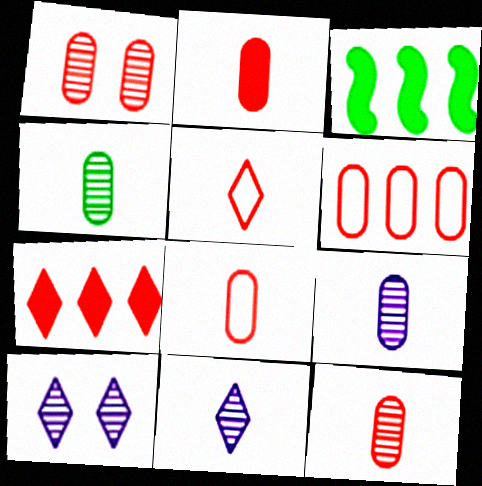[[1, 2, 6], 
[2, 8, 12], 
[3, 8, 10], 
[4, 9, 12]]